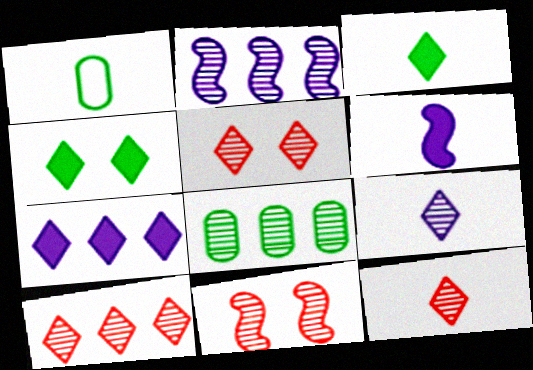[[1, 6, 12], 
[1, 7, 11], 
[2, 8, 10], 
[5, 10, 12], 
[8, 9, 11]]